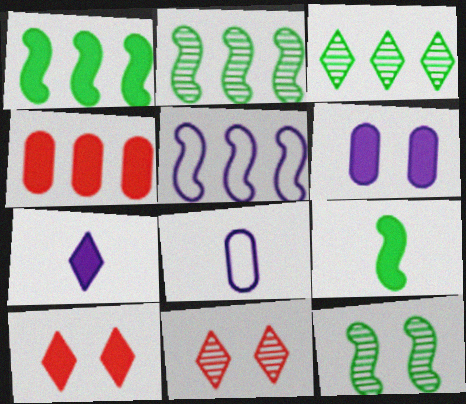[[1, 8, 11], 
[2, 8, 10], 
[3, 4, 5]]